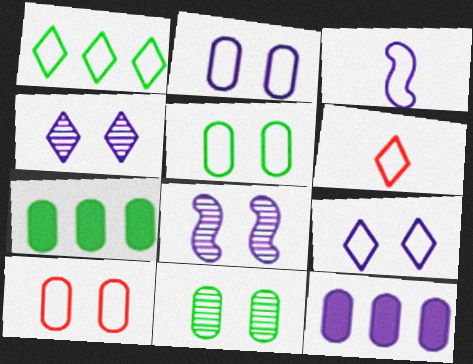[[1, 3, 10], 
[1, 6, 9], 
[2, 5, 10], 
[3, 4, 12], 
[6, 7, 8]]